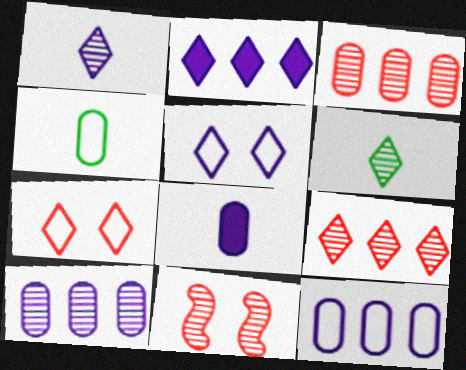[[1, 2, 5], 
[2, 4, 11], 
[2, 6, 7], 
[6, 10, 11]]